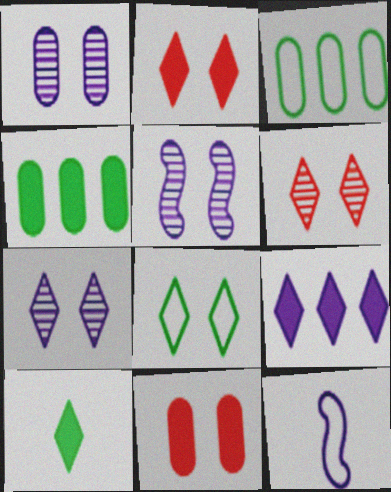[[1, 5, 7], 
[1, 9, 12], 
[2, 7, 8], 
[2, 9, 10], 
[4, 6, 12], 
[5, 8, 11]]